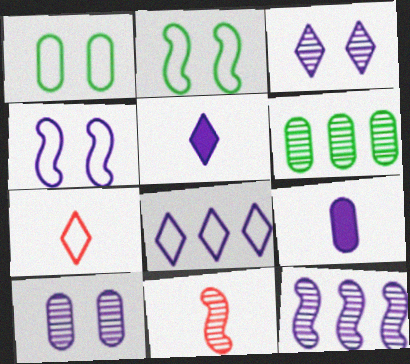[[3, 5, 8], 
[3, 6, 11]]